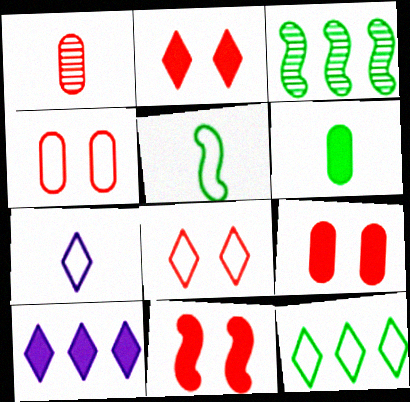[[2, 9, 11], 
[3, 7, 9], 
[6, 10, 11], 
[7, 8, 12]]